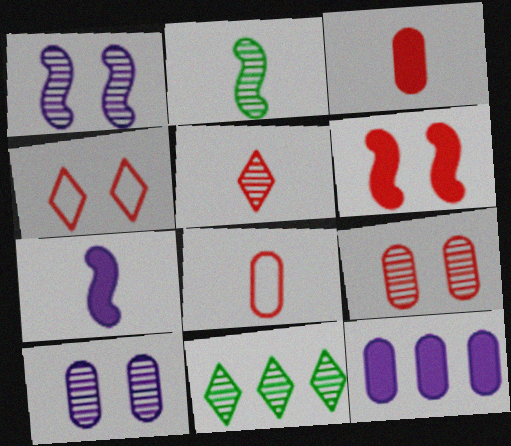[[2, 4, 12], 
[4, 6, 9]]